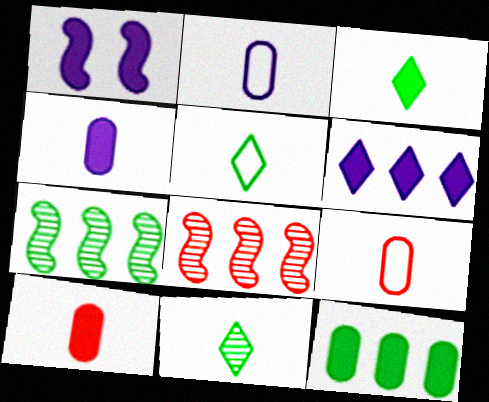[[1, 4, 6], 
[3, 5, 11]]